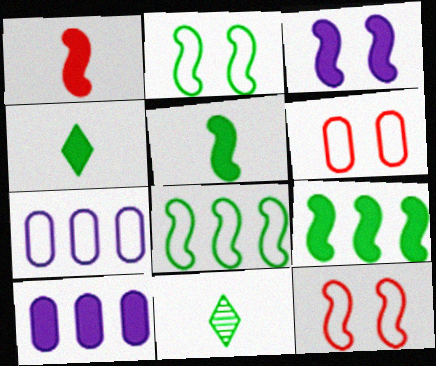[[1, 3, 9], 
[10, 11, 12]]